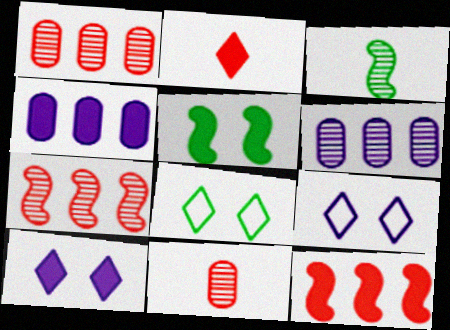[[2, 4, 5]]